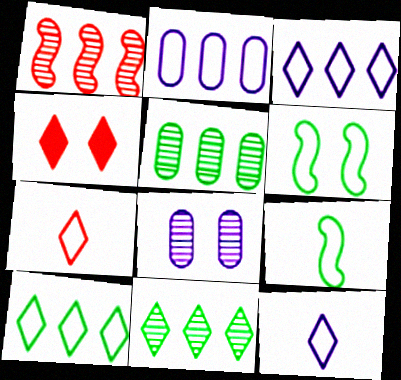[[2, 6, 7], 
[4, 6, 8], 
[4, 11, 12]]